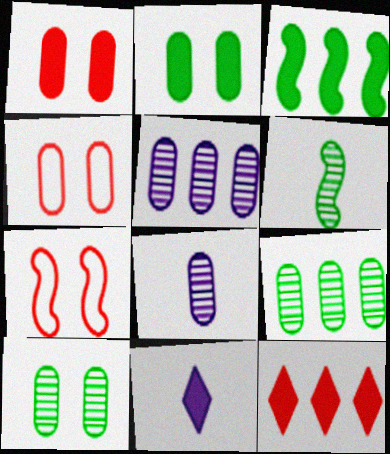[[1, 3, 11], 
[7, 9, 11]]